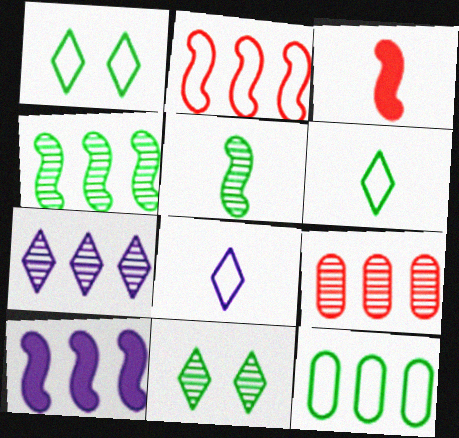[[2, 4, 10], 
[4, 7, 9]]